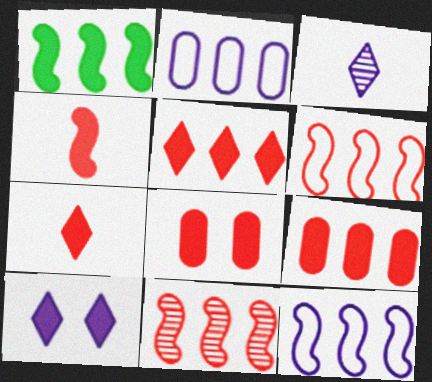[[1, 11, 12], 
[4, 5, 8]]